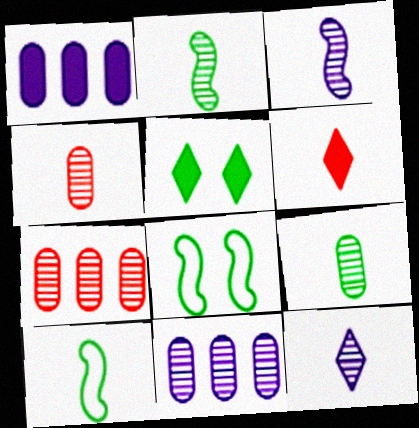[[2, 4, 12], 
[6, 8, 11]]